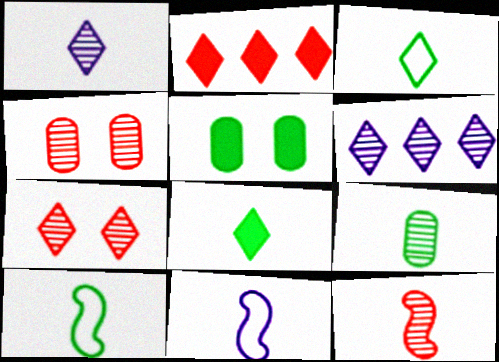[[1, 9, 12], 
[8, 9, 10]]